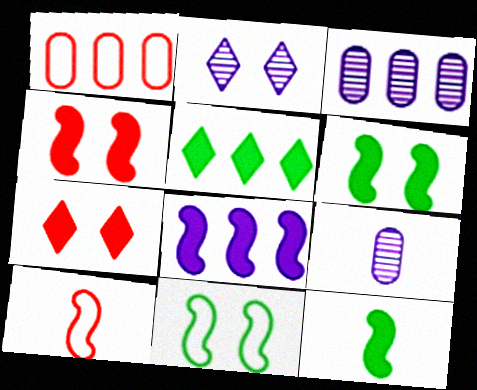[[1, 2, 12], 
[4, 8, 12]]